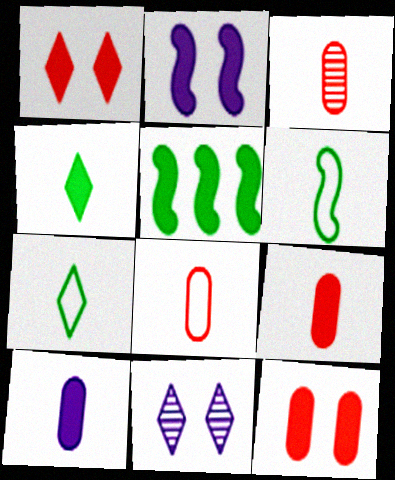[[1, 5, 10], 
[3, 8, 9], 
[5, 8, 11]]